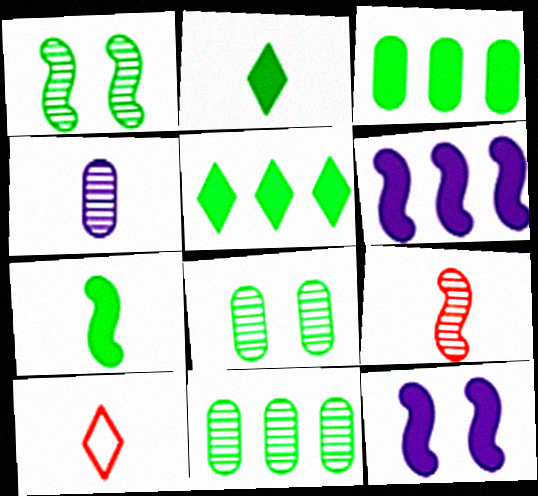[[4, 7, 10], 
[6, 8, 10], 
[10, 11, 12]]